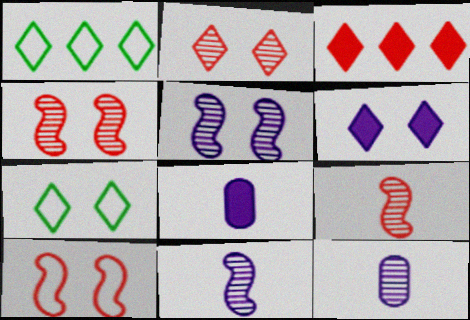[[1, 4, 8], 
[2, 6, 7]]